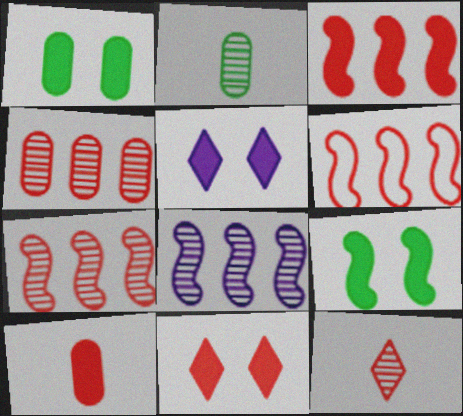[[2, 5, 6], 
[3, 6, 7], 
[3, 10, 11]]